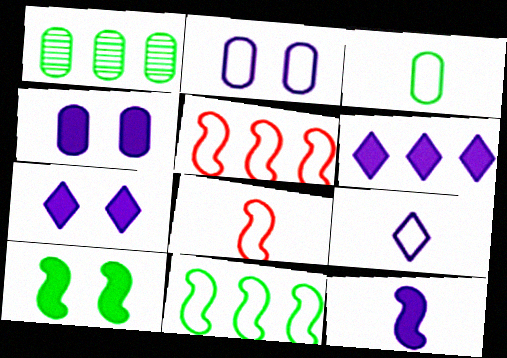[[1, 5, 6], 
[1, 7, 8], 
[3, 8, 9], 
[4, 6, 12]]